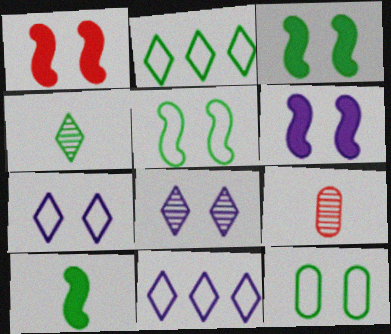[[1, 3, 6], 
[1, 8, 12], 
[2, 6, 9], 
[3, 9, 11]]